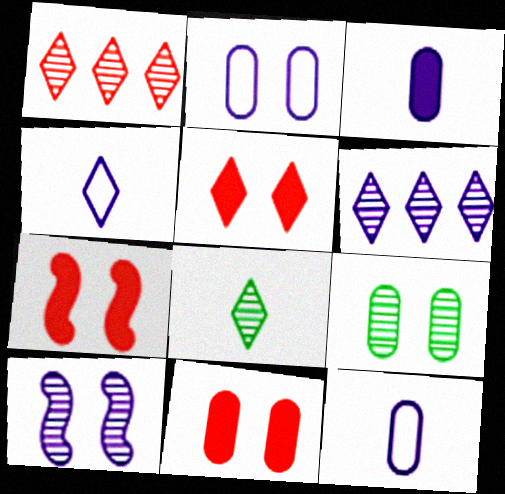[[2, 9, 11], 
[5, 7, 11]]